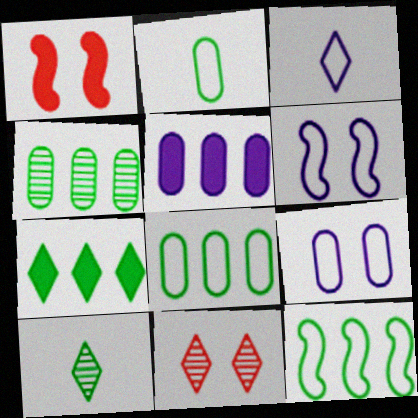[[1, 3, 4], 
[3, 7, 11], 
[4, 7, 12]]